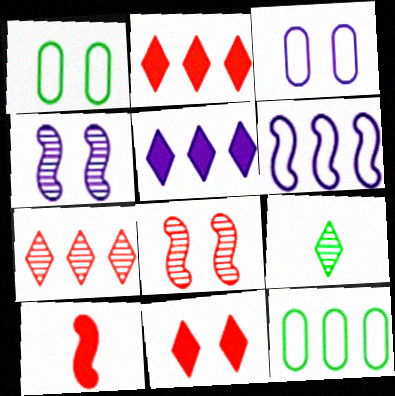[[1, 4, 11]]